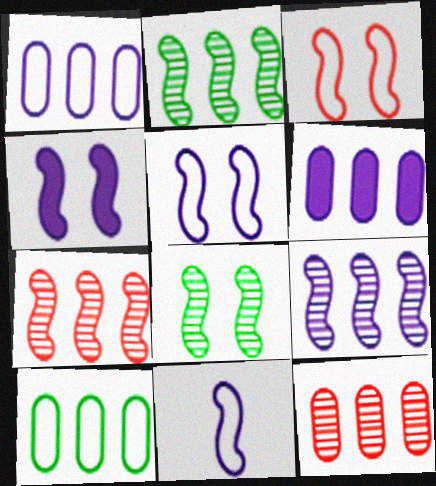[[2, 7, 9], 
[3, 4, 8], 
[4, 9, 11], 
[6, 10, 12]]